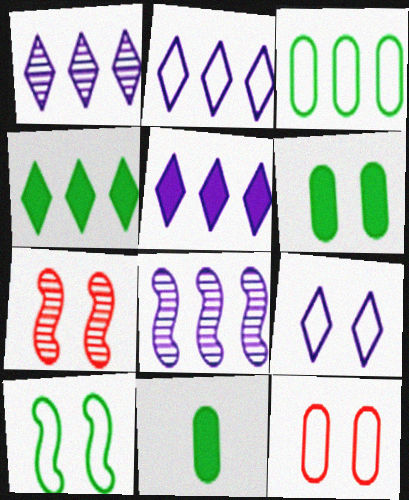[[1, 2, 5], 
[2, 7, 11], 
[6, 7, 9], 
[9, 10, 12]]